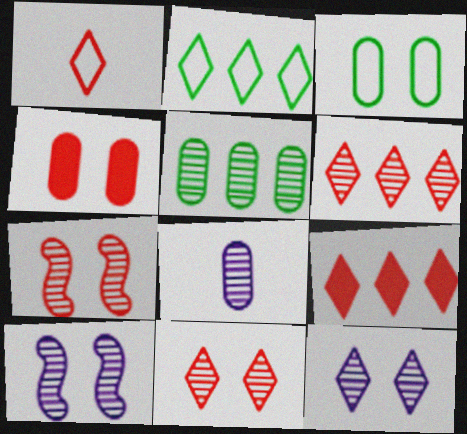[[1, 9, 11]]